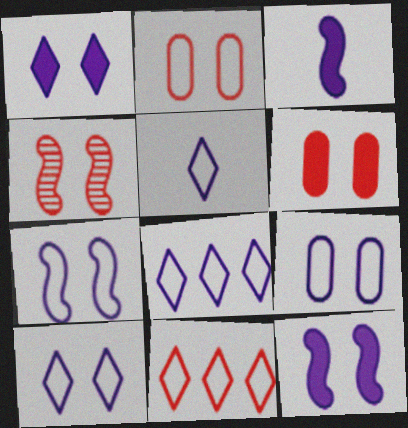[[5, 8, 10], 
[7, 9, 10]]